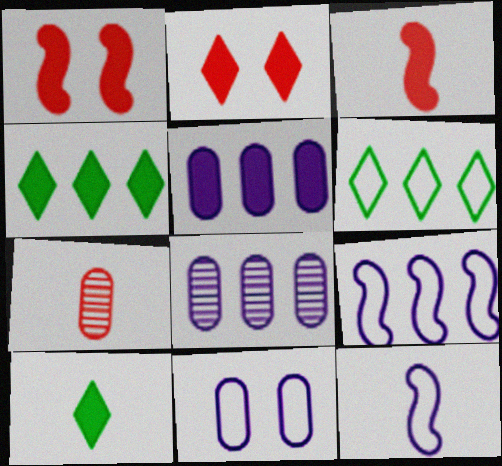[[1, 5, 10], 
[7, 10, 12]]